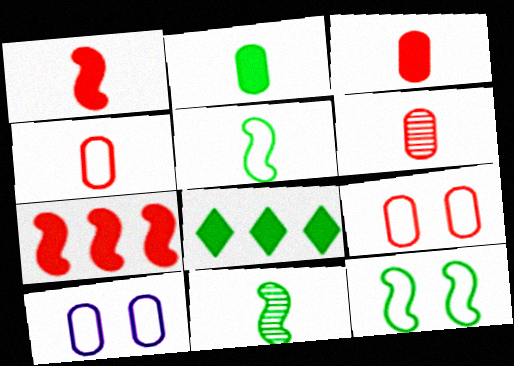[[3, 4, 6]]